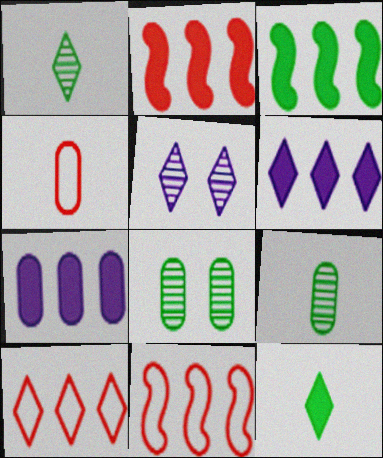[[3, 4, 5], 
[4, 7, 8], 
[5, 10, 12]]